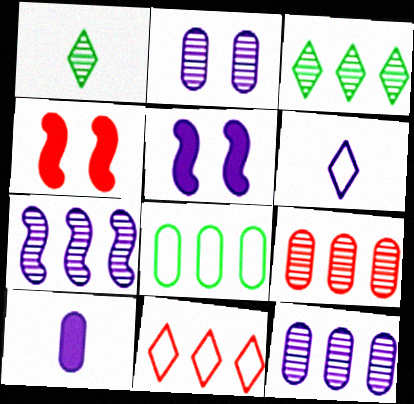[[3, 7, 9], 
[5, 6, 12]]